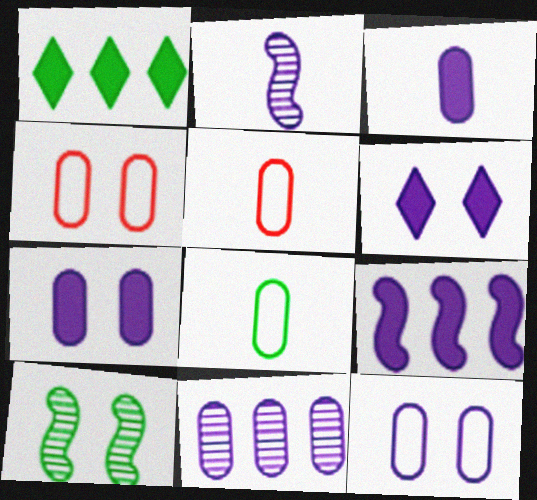[[1, 2, 4], 
[1, 8, 10], 
[3, 6, 9], 
[3, 11, 12], 
[4, 6, 10]]